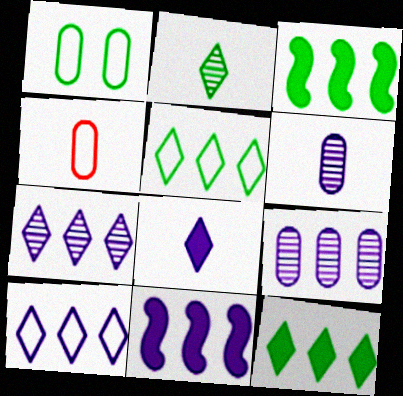[[1, 2, 3], 
[9, 10, 11]]